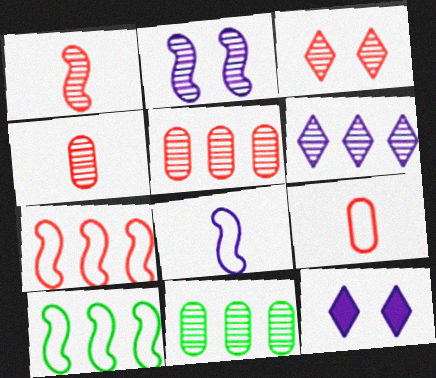[[1, 3, 5], 
[4, 10, 12]]